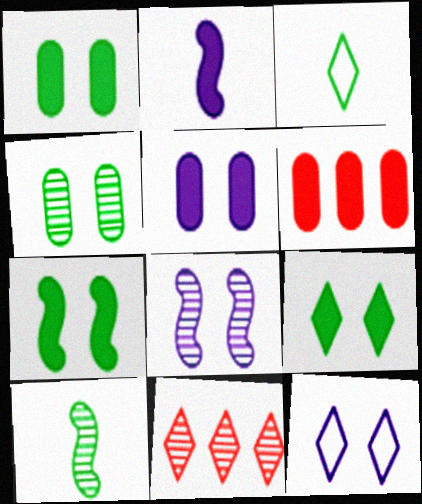[[1, 7, 9], 
[2, 6, 9], 
[3, 6, 8], 
[5, 8, 12], 
[6, 10, 12]]